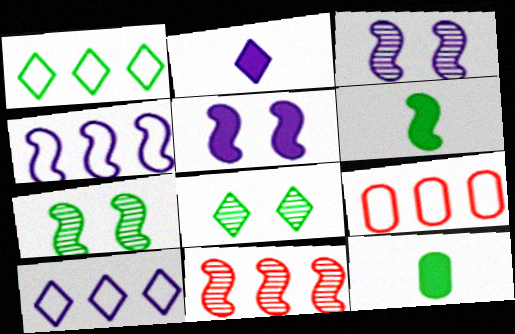[[1, 4, 9], 
[1, 7, 12], 
[2, 7, 9]]